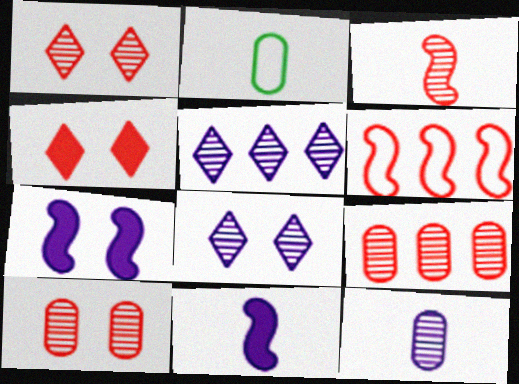[[1, 3, 9]]